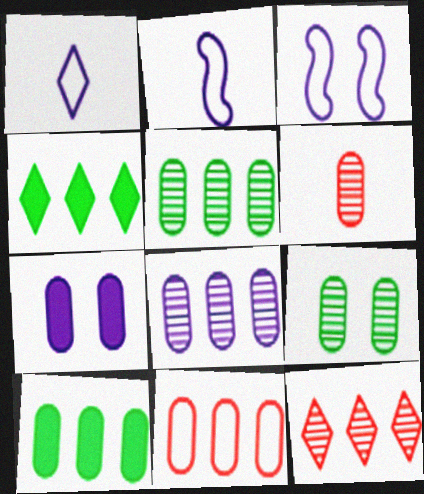[[3, 4, 6], 
[6, 8, 9], 
[8, 10, 11]]